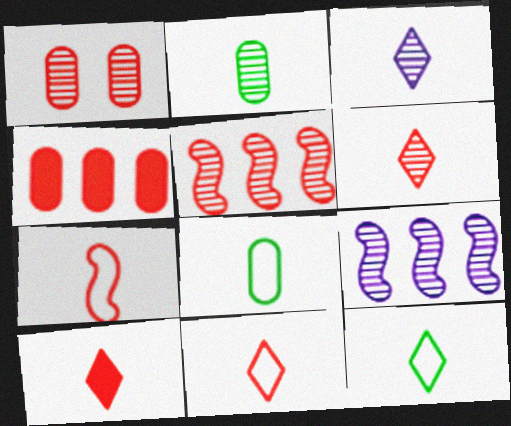[[1, 5, 6], 
[3, 10, 12], 
[6, 10, 11]]